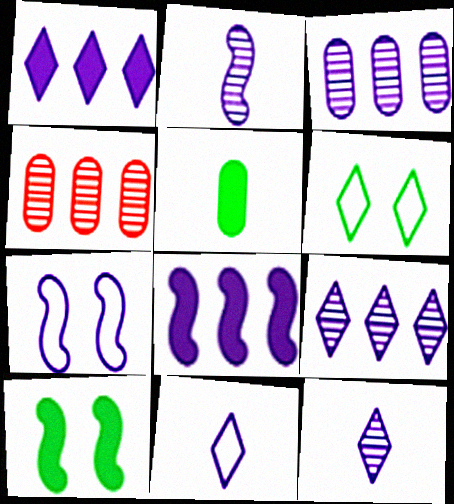[[2, 7, 8], 
[4, 10, 11]]